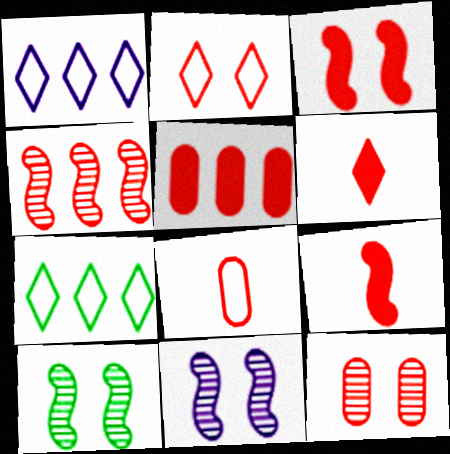[[2, 3, 12], 
[3, 5, 6], 
[5, 8, 12]]